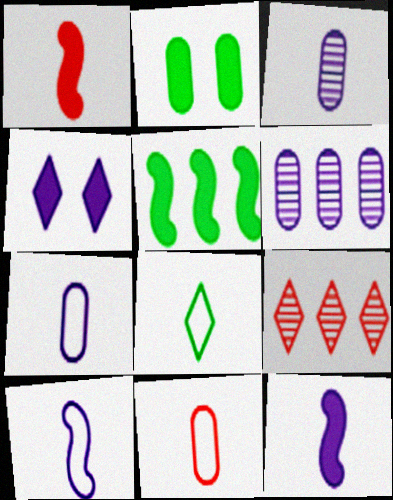[[1, 3, 8], 
[2, 6, 11], 
[2, 9, 10], 
[4, 6, 10], 
[4, 8, 9], 
[8, 10, 11]]